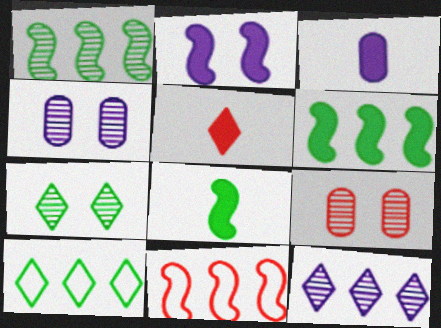[[3, 5, 8], 
[3, 7, 11], 
[5, 9, 11]]